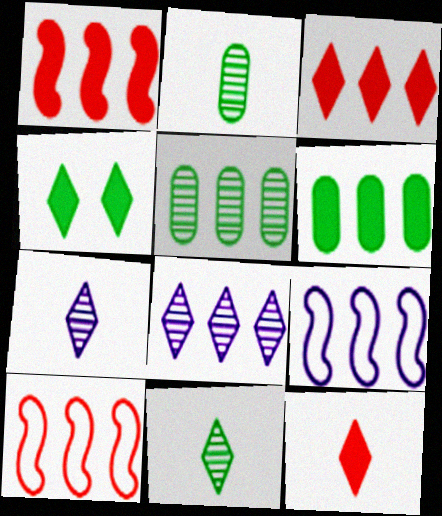[[3, 5, 9], 
[6, 8, 10]]